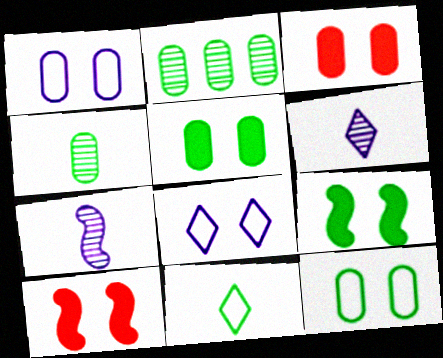[[2, 9, 11]]